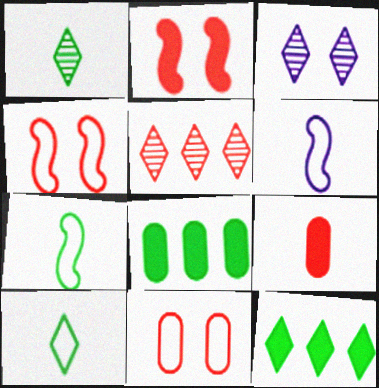[[1, 3, 5], 
[1, 6, 9], 
[4, 5, 9]]